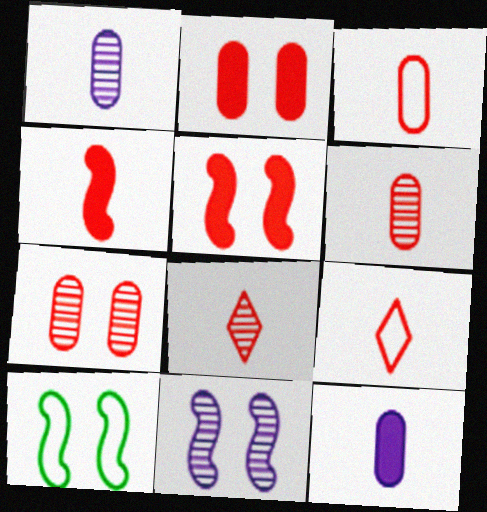[[3, 4, 8], 
[4, 6, 9], 
[5, 10, 11]]